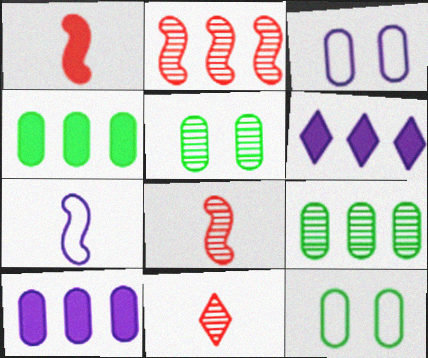[[6, 8, 12]]